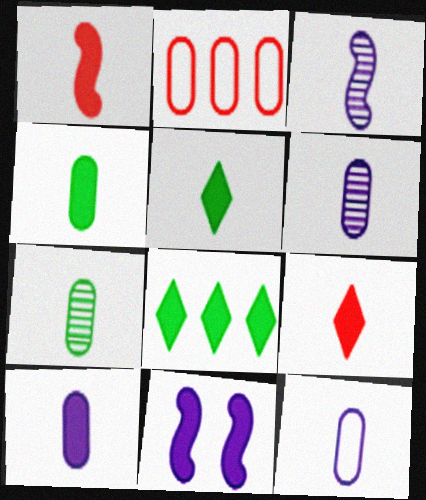[[1, 5, 10], 
[6, 10, 12]]